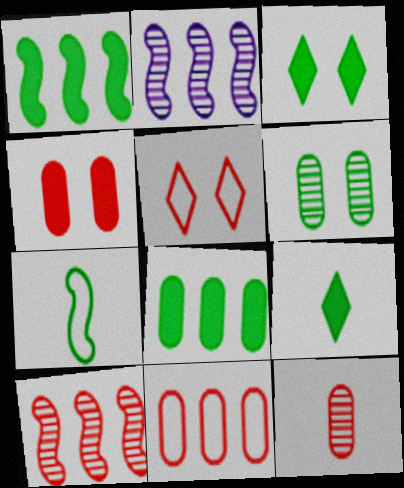[[4, 11, 12]]